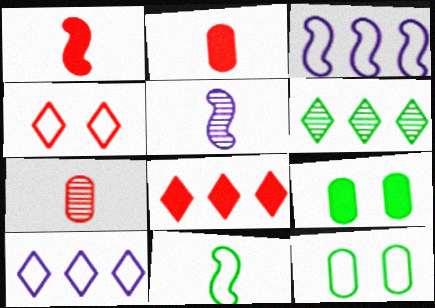[[1, 5, 11], 
[5, 8, 12], 
[6, 8, 10], 
[6, 9, 11]]